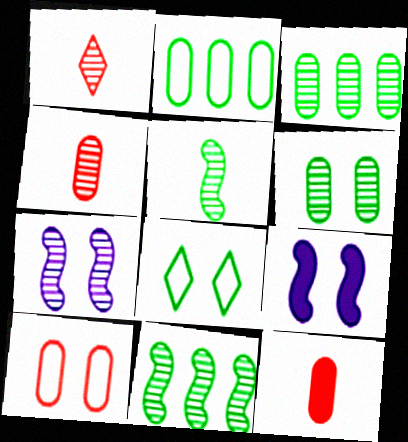[[1, 2, 9], 
[1, 3, 7]]